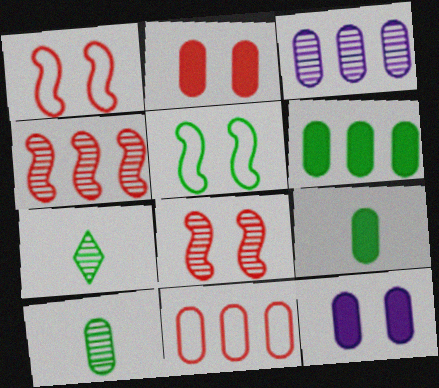[[3, 6, 11], 
[3, 7, 8], 
[5, 6, 7], 
[10, 11, 12]]